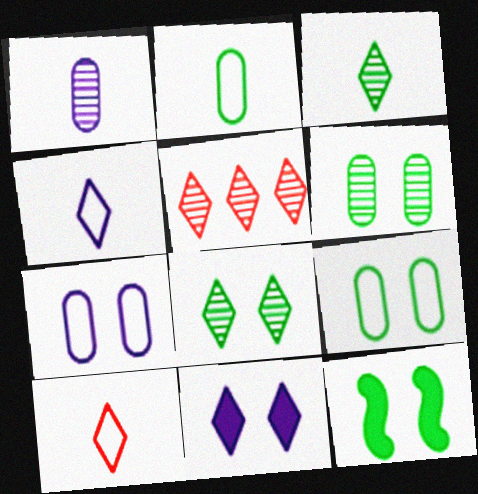[[8, 9, 12]]